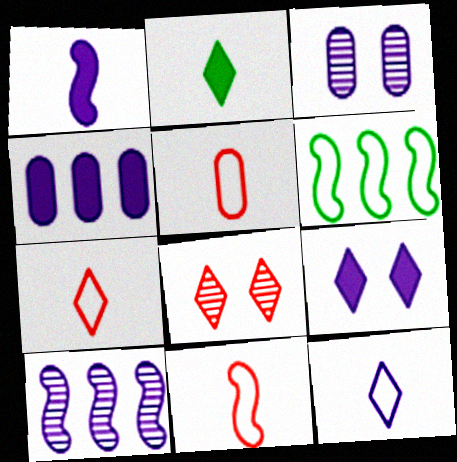[[1, 4, 9], 
[5, 7, 11]]